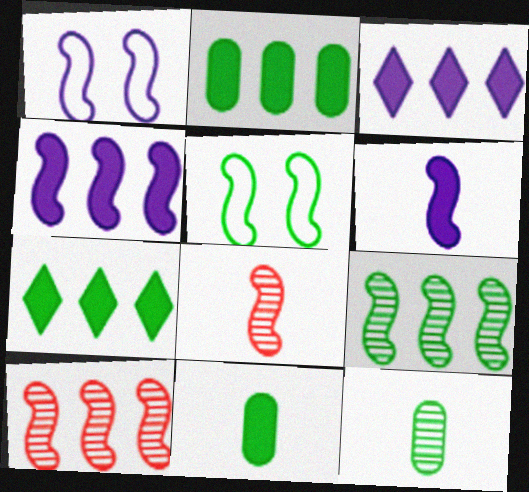[[4, 5, 8], 
[5, 6, 10], 
[5, 7, 12]]